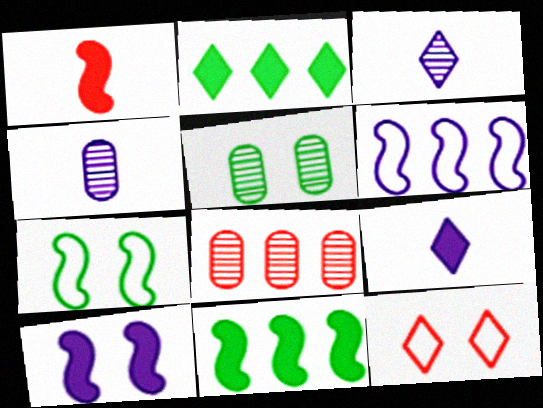[[1, 8, 12], 
[1, 10, 11], 
[2, 3, 12], 
[2, 6, 8], 
[4, 5, 8], 
[4, 11, 12], 
[5, 10, 12], 
[7, 8, 9]]